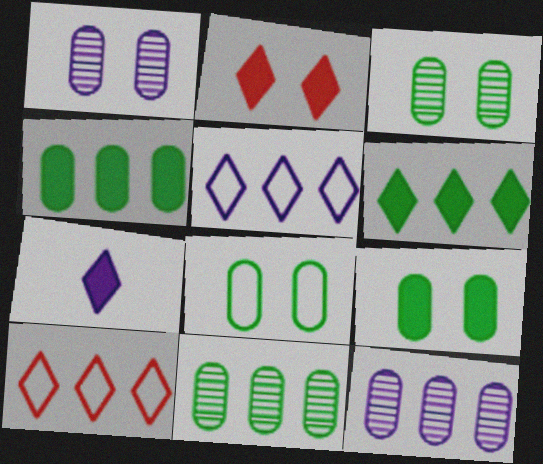[[2, 6, 7], 
[3, 8, 9]]